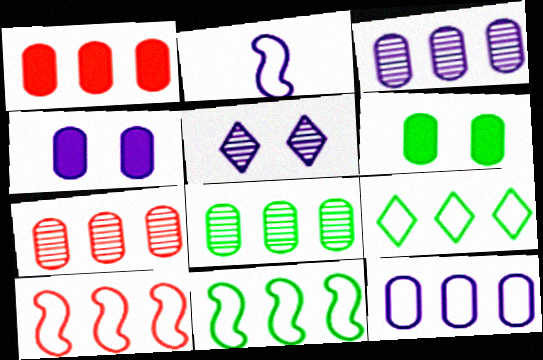[[1, 8, 12], 
[3, 7, 8], 
[9, 10, 12]]